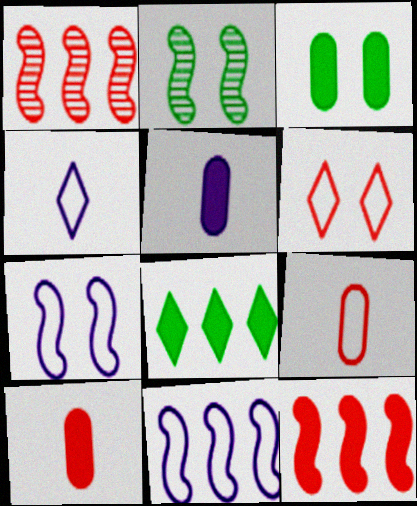[[1, 3, 4], 
[1, 6, 10]]